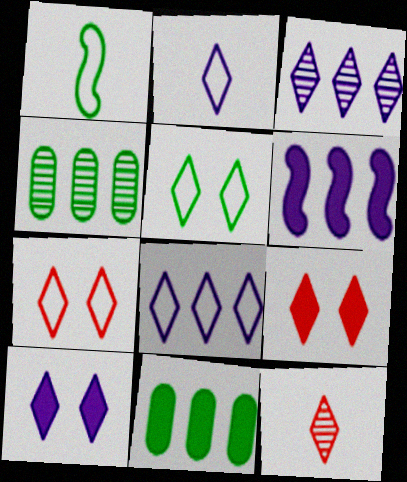[[2, 3, 10]]